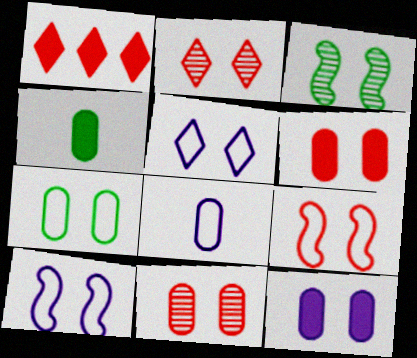[[1, 3, 8], 
[2, 6, 9], 
[3, 5, 6], 
[5, 7, 9], 
[7, 11, 12]]